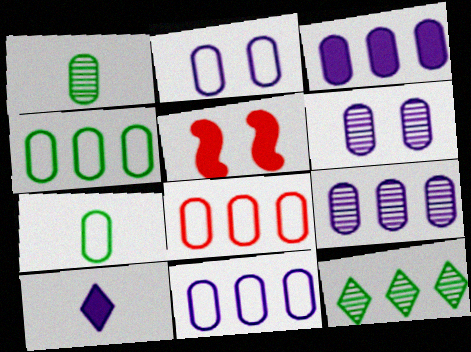[[2, 7, 8], 
[3, 9, 11], 
[4, 8, 11]]